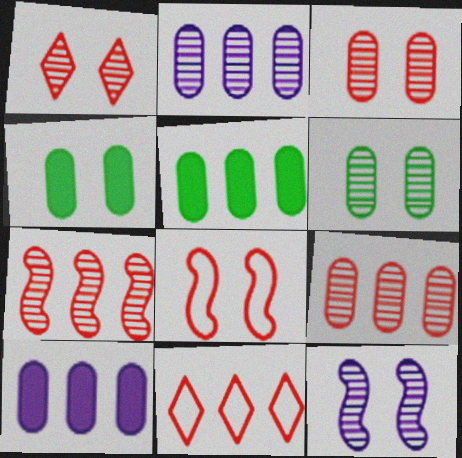[[1, 6, 12]]